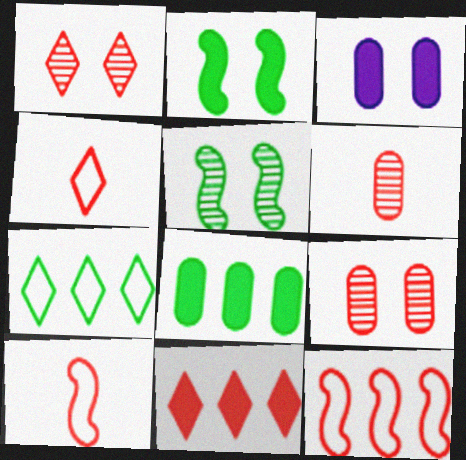[[1, 4, 11], 
[9, 10, 11]]